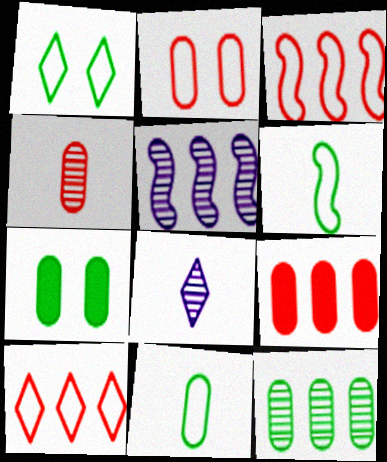[[2, 4, 9], 
[3, 7, 8], 
[7, 11, 12]]